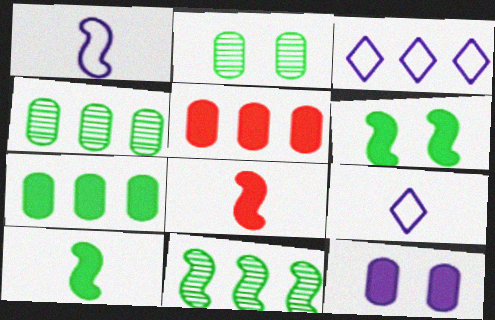[[2, 3, 8], 
[3, 5, 11]]